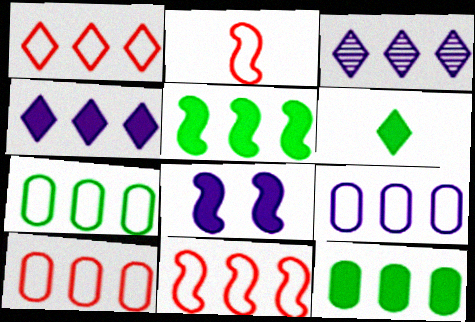[[1, 10, 11], 
[3, 5, 10], 
[3, 11, 12], 
[7, 9, 10]]